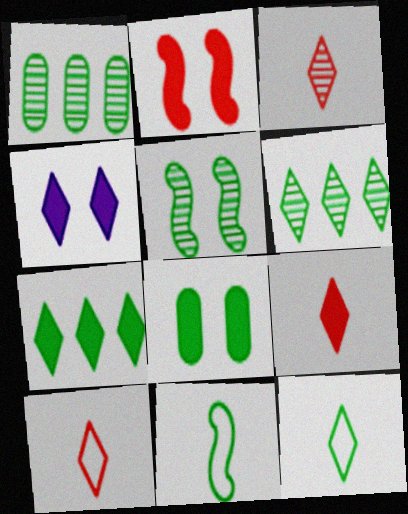[[2, 4, 8], 
[3, 9, 10], 
[4, 6, 10], 
[4, 7, 9], 
[6, 8, 11]]